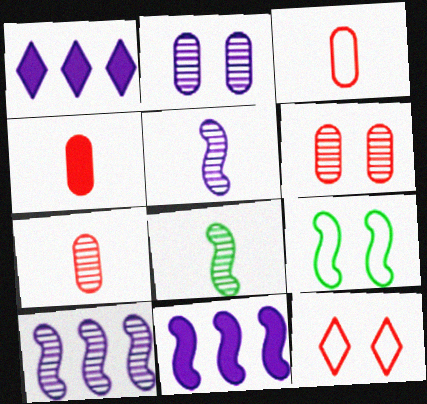[[1, 7, 9], 
[3, 4, 7]]